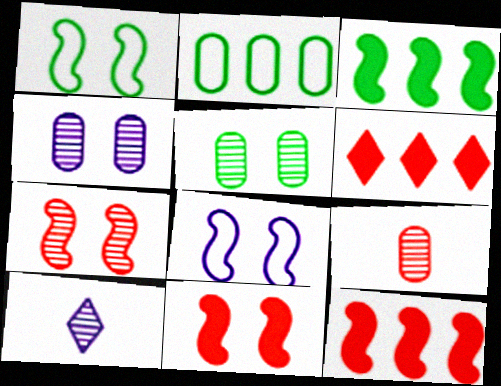[[2, 10, 11]]